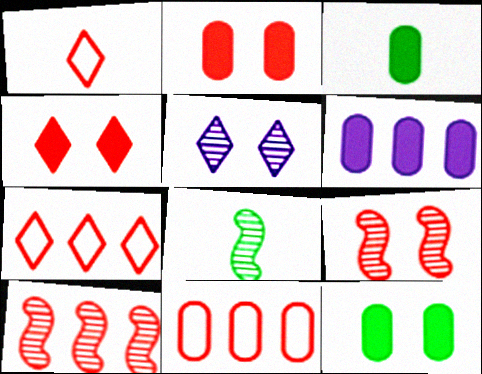[[1, 2, 10], 
[2, 3, 6]]